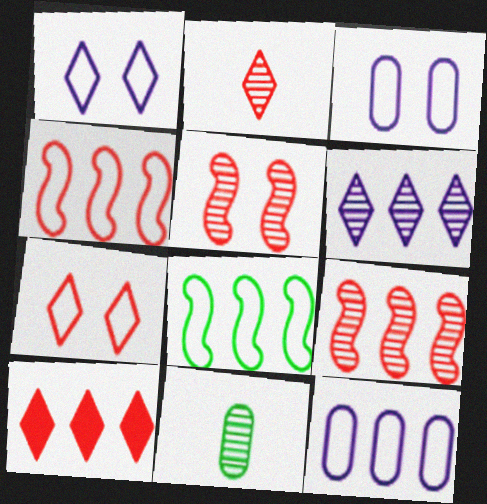[[2, 7, 10], 
[5, 6, 11]]